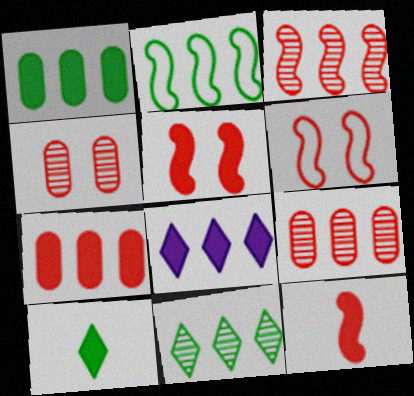[[1, 2, 11], 
[2, 8, 9], 
[3, 6, 12]]